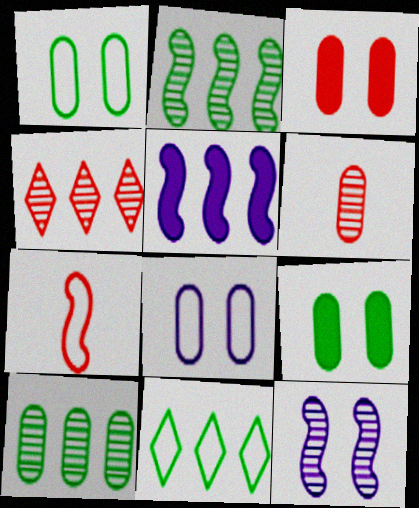[[3, 4, 7], 
[7, 8, 11]]